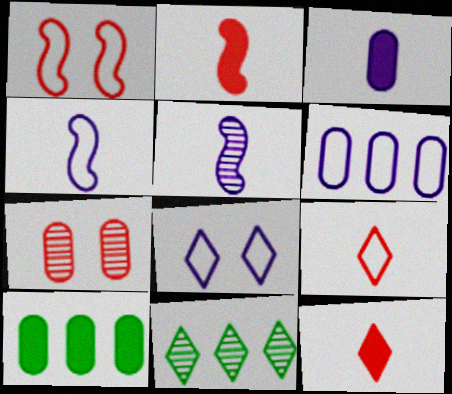[[1, 3, 11], 
[4, 6, 8], 
[5, 7, 11], 
[8, 11, 12]]